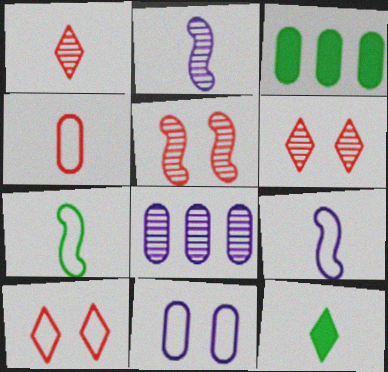[[2, 3, 10], 
[2, 4, 12], 
[3, 6, 9]]